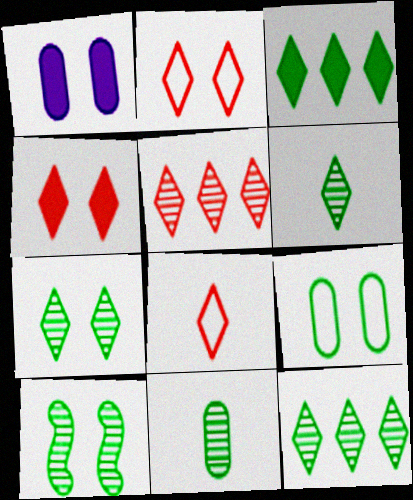[[1, 2, 10], 
[4, 5, 8], 
[6, 7, 12], 
[10, 11, 12]]